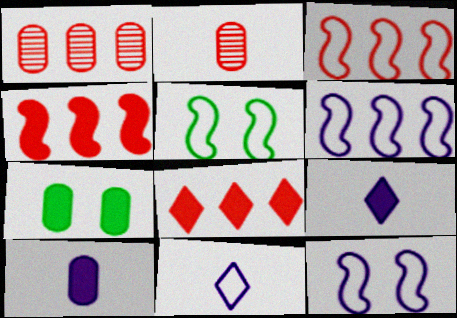[[1, 3, 8], 
[1, 5, 9], 
[4, 7, 9]]